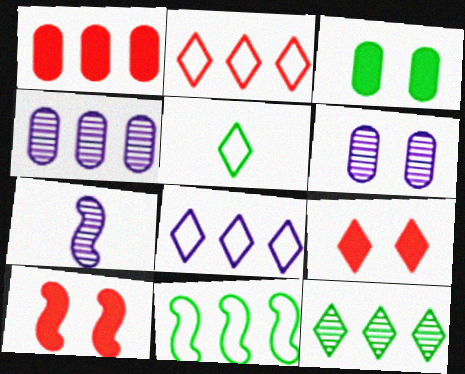[[2, 3, 7], 
[4, 5, 10], 
[7, 10, 11]]